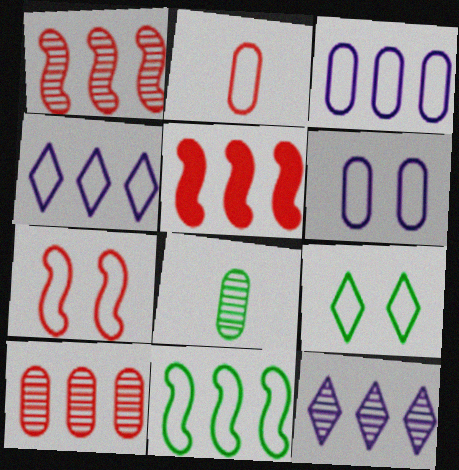[[6, 7, 9]]